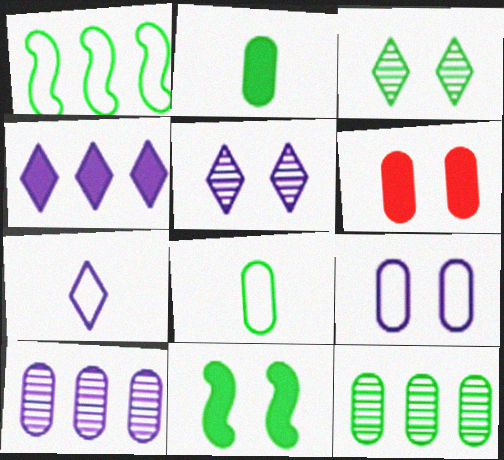[[1, 2, 3], 
[4, 5, 7], 
[6, 8, 10]]